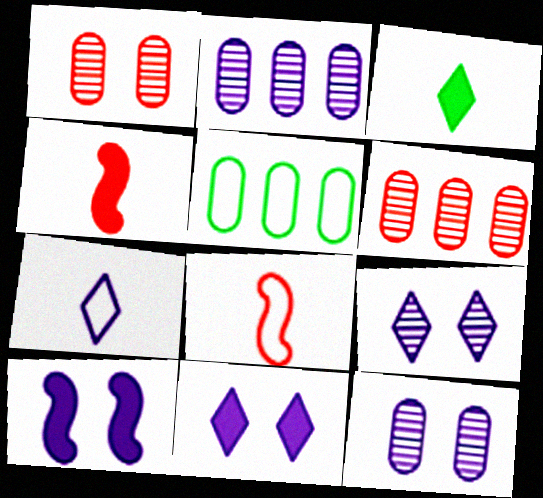[[2, 7, 10], 
[4, 5, 9]]